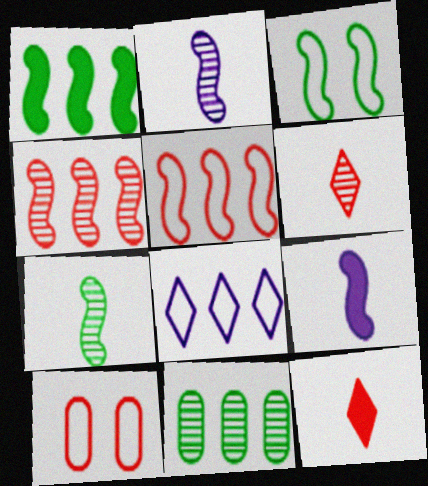[[1, 3, 7], 
[3, 4, 9], 
[4, 10, 12]]